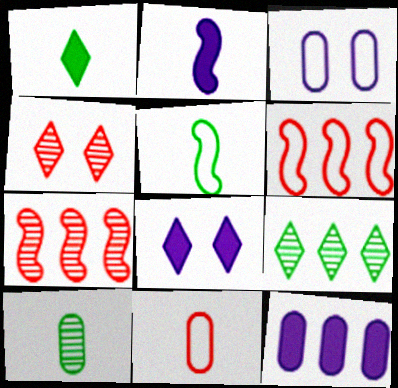[[1, 3, 7], 
[1, 5, 10], 
[2, 8, 12], 
[4, 5, 12], 
[6, 8, 10], 
[6, 9, 12]]